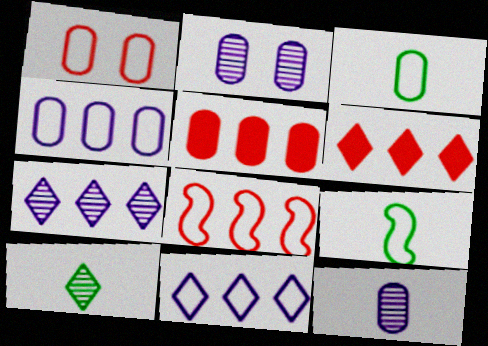[[1, 3, 4], 
[1, 9, 11], 
[2, 3, 5], 
[2, 6, 9]]